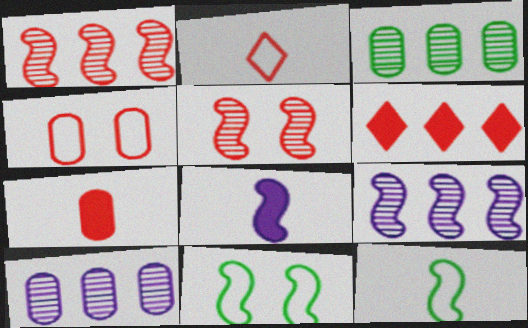[[1, 8, 11]]